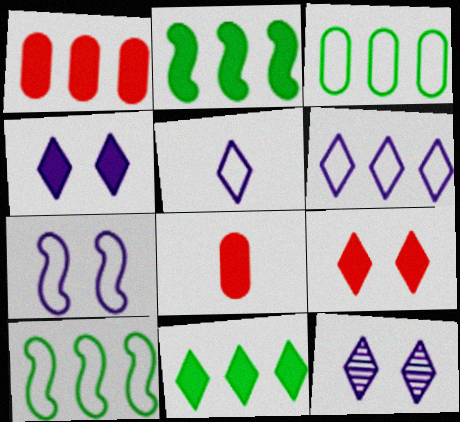[[2, 4, 8], 
[8, 10, 12]]